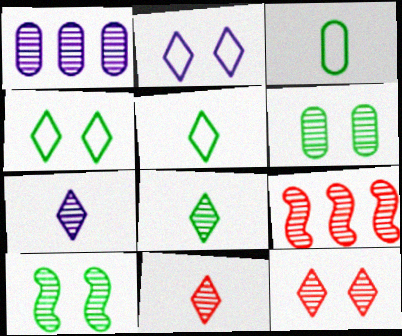[[1, 10, 11], 
[6, 7, 9], 
[7, 8, 11]]